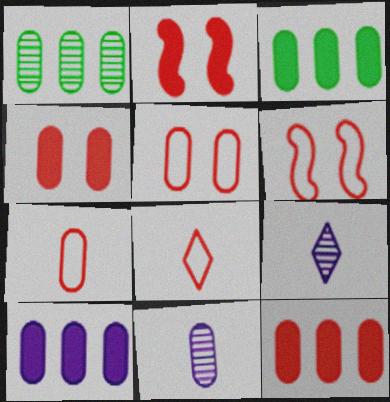[[3, 5, 11], 
[3, 6, 9], 
[3, 10, 12]]